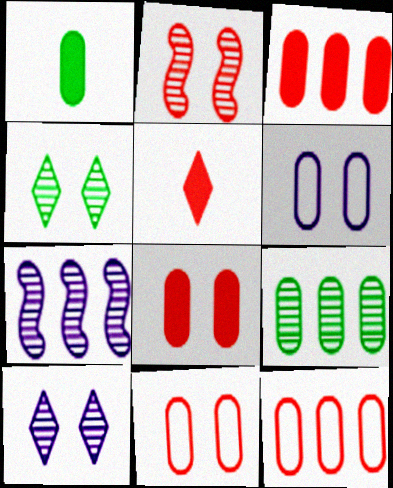[[2, 5, 12]]